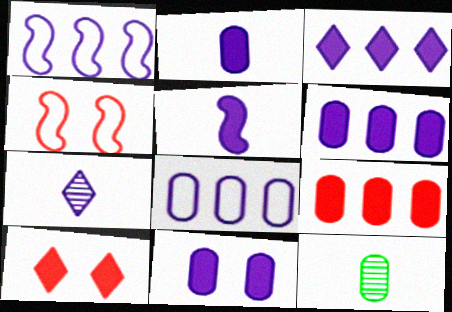[[1, 7, 11], 
[1, 10, 12], 
[2, 6, 11], 
[3, 4, 12], 
[3, 5, 11]]